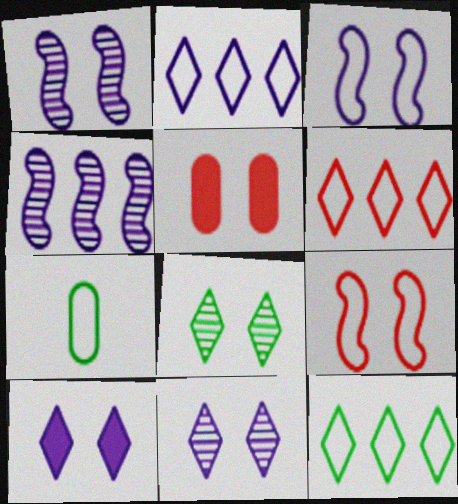[[2, 6, 12], 
[2, 7, 9], 
[3, 5, 8], 
[3, 6, 7]]